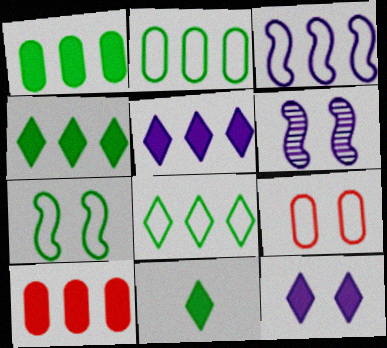[]